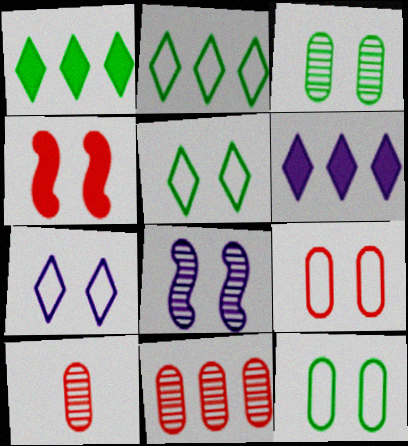[[3, 4, 7]]